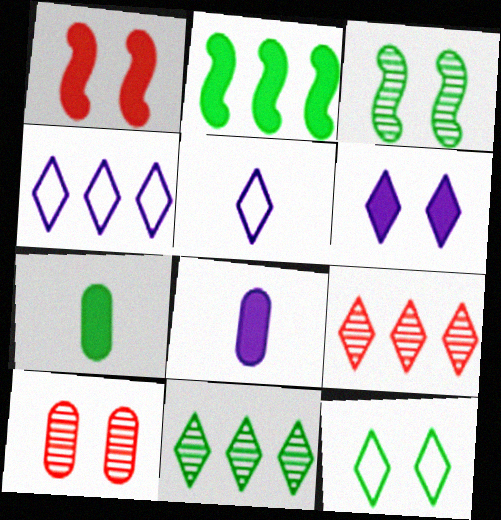[[2, 5, 10]]